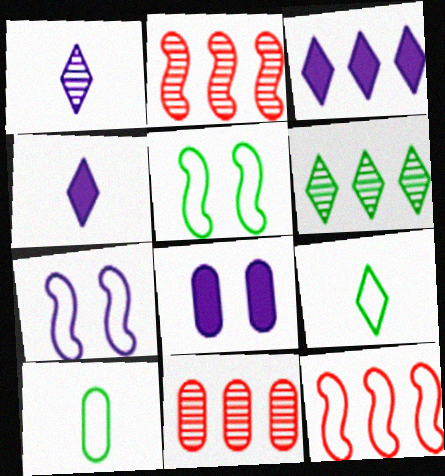[[2, 8, 9], 
[4, 5, 11], 
[8, 10, 11]]